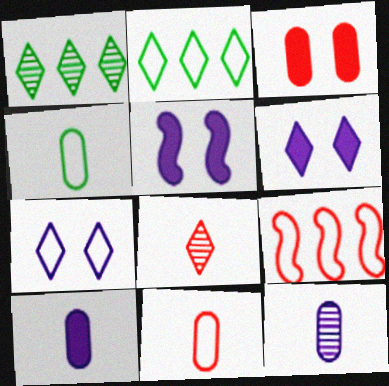[[1, 5, 11], 
[2, 6, 8], 
[3, 8, 9], 
[4, 7, 9]]